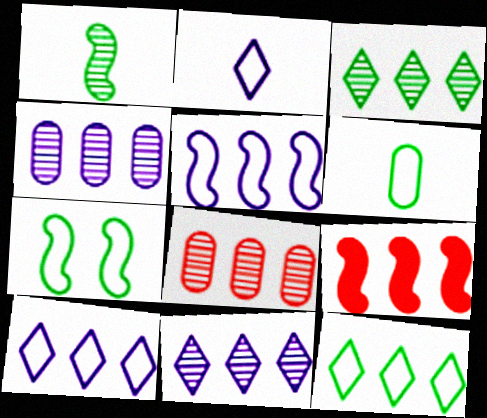[[4, 9, 12], 
[6, 7, 12]]